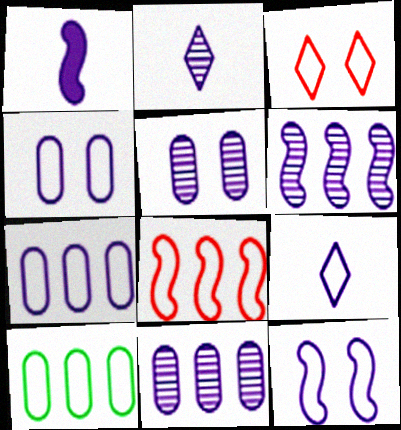[[1, 6, 12], 
[2, 5, 6], 
[7, 9, 12]]